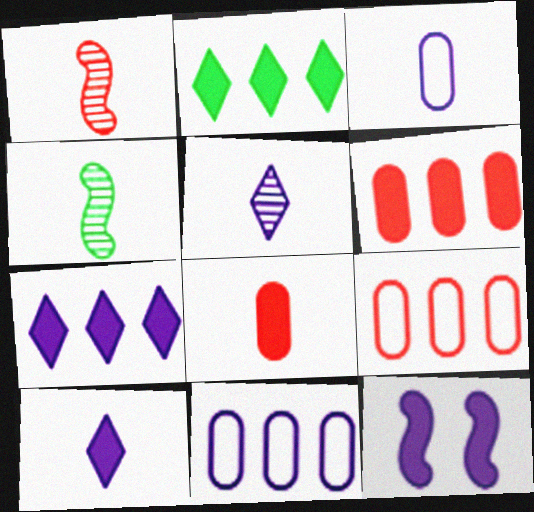[[2, 8, 12], 
[5, 11, 12]]